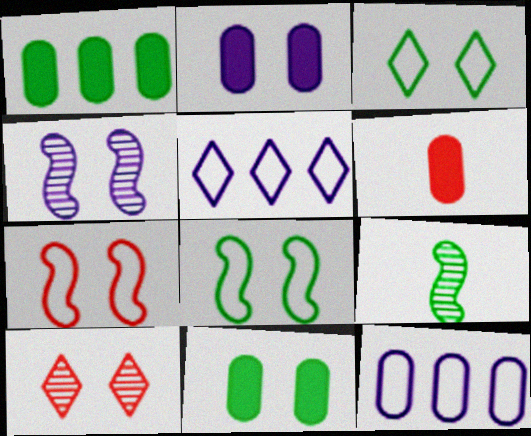[[1, 2, 6], 
[1, 3, 9], 
[2, 8, 10]]